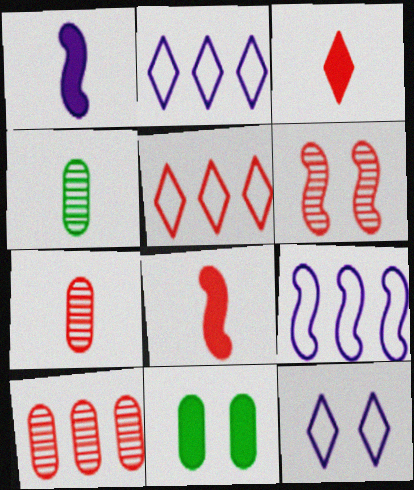[[6, 11, 12]]